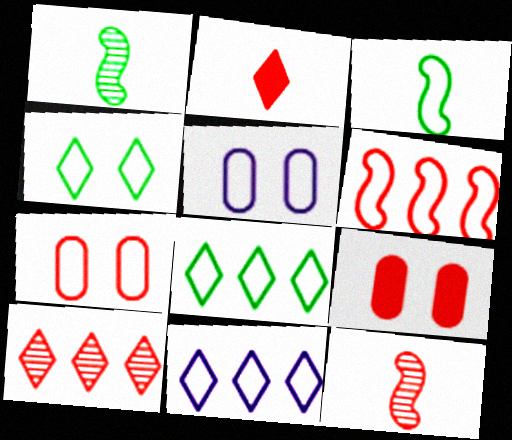[[1, 9, 11], 
[3, 7, 11]]